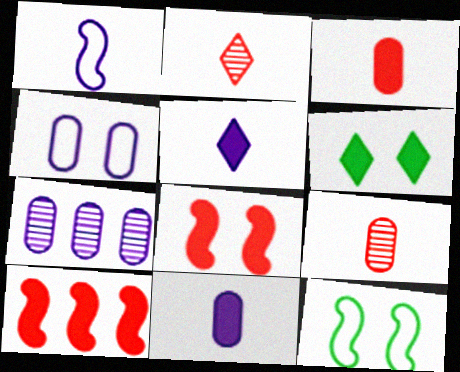[[4, 7, 11], 
[6, 10, 11]]